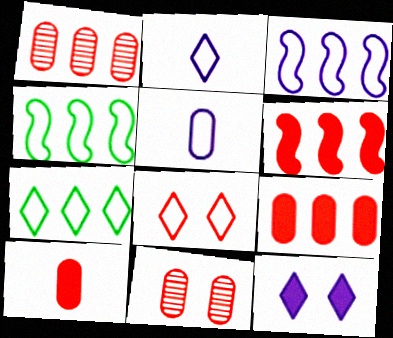[[2, 7, 8], 
[4, 5, 8]]